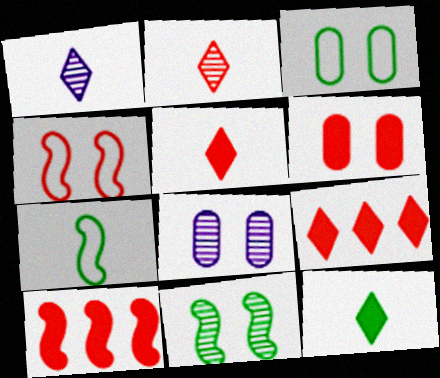[[1, 3, 10], 
[3, 6, 8], 
[5, 6, 10], 
[7, 8, 9]]